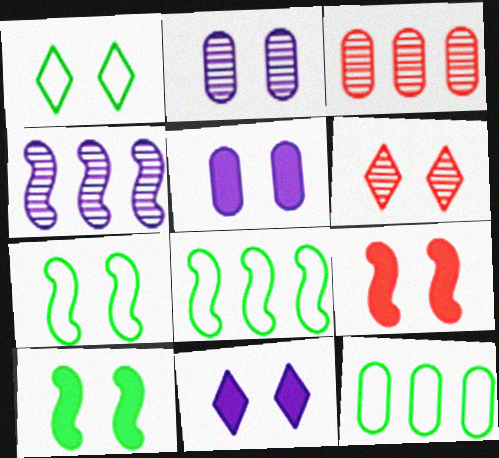[[1, 2, 9], 
[1, 6, 11], 
[5, 6, 7]]